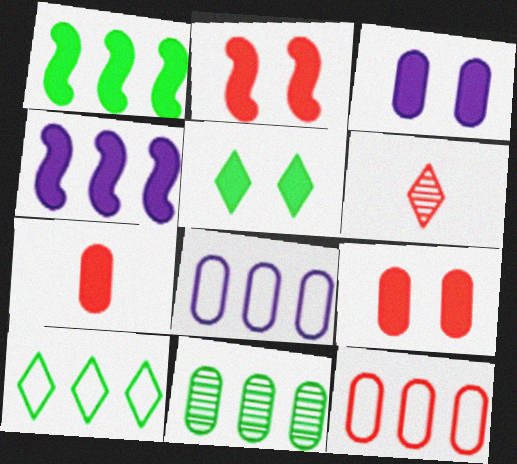[[1, 10, 11], 
[2, 3, 5], 
[2, 6, 12], 
[4, 5, 7]]